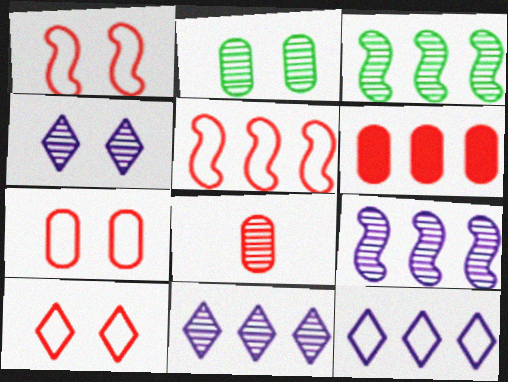[[1, 7, 10], 
[3, 4, 8], 
[3, 6, 12], 
[6, 7, 8]]